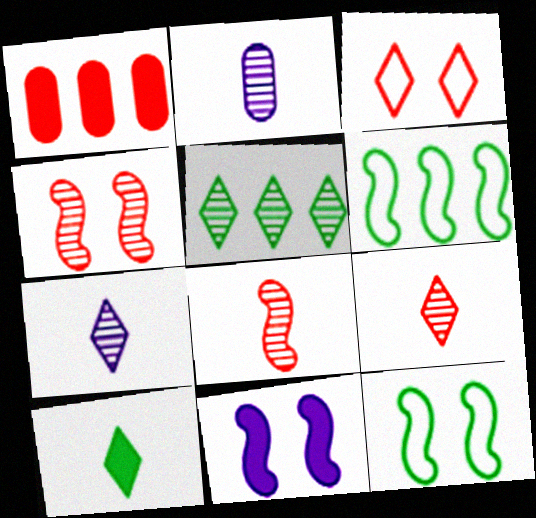[[1, 3, 8], 
[1, 7, 12], 
[1, 10, 11], 
[2, 4, 5], 
[4, 11, 12], 
[6, 8, 11]]